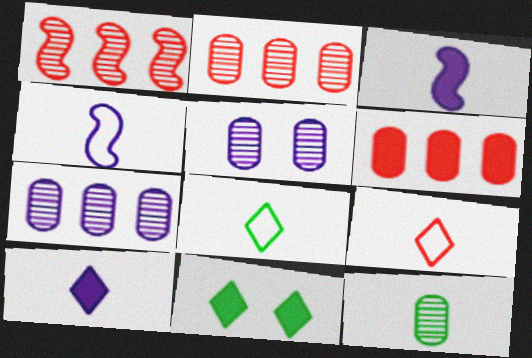[[2, 4, 11], 
[2, 5, 12], 
[3, 6, 11], 
[3, 9, 12]]